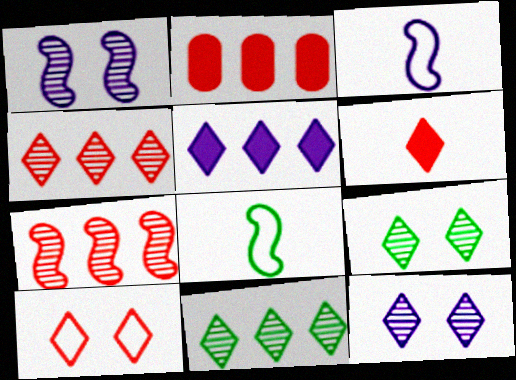[[2, 3, 9], 
[2, 8, 12], 
[4, 6, 10]]